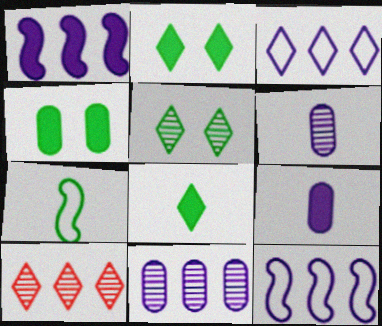[[1, 3, 11]]